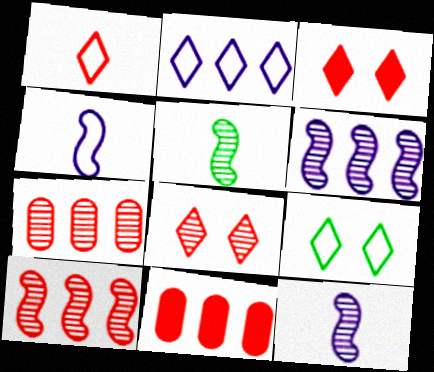[[1, 2, 9], 
[9, 11, 12]]